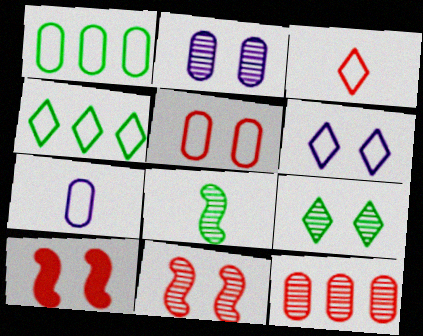[[1, 5, 7], 
[2, 9, 11], 
[3, 4, 6], 
[3, 10, 12]]